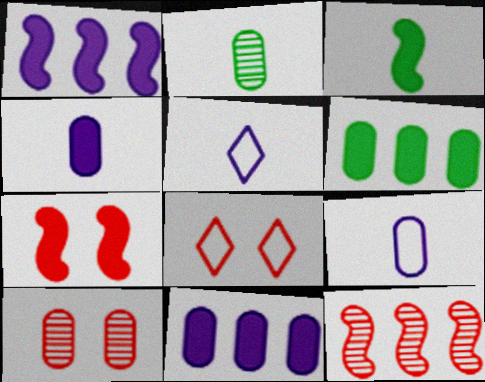[[1, 2, 8], 
[1, 3, 7], 
[6, 9, 10], 
[7, 8, 10]]